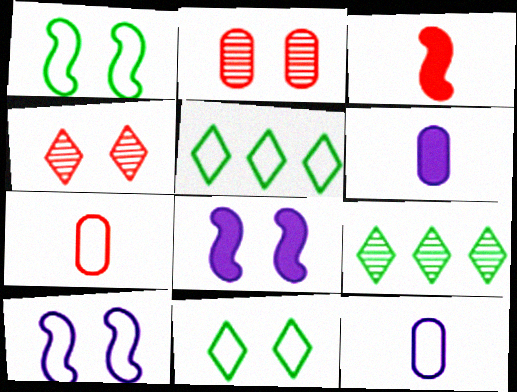[[2, 8, 11], 
[5, 7, 10], 
[7, 8, 9]]